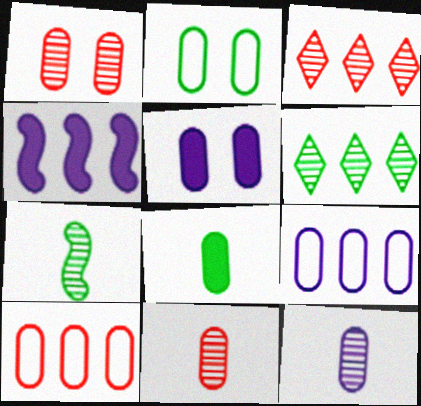[[1, 2, 5], 
[1, 8, 9], 
[4, 6, 10], 
[5, 9, 12]]